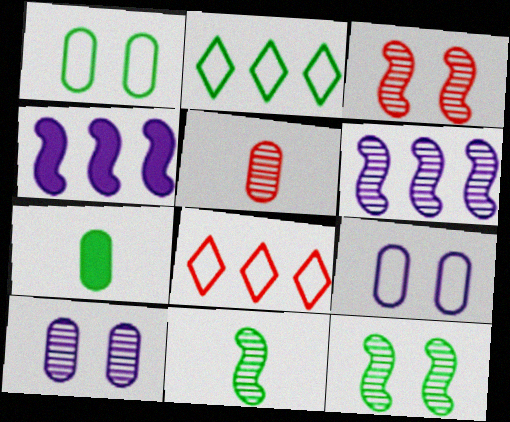[[2, 7, 12], 
[3, 6, 11]]